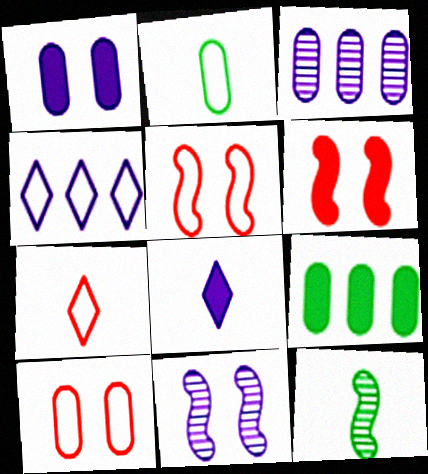[[2, 4, 5], 
[6, 8, 9], 
[7, 9, 11]]